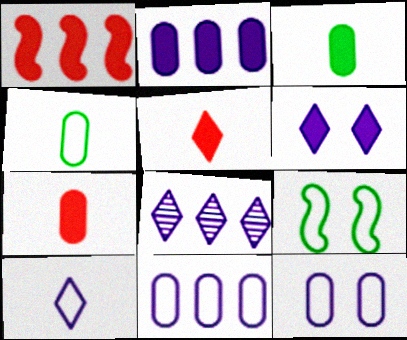[[1, 3, 6], 
[6, 8, 10], 
[7, 8, 9]]